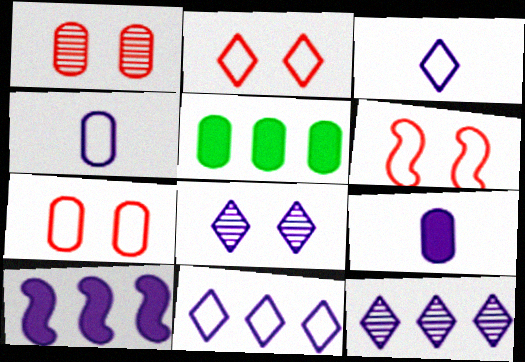[[1, 4, 5], 
[2, 6, 7], 
[4, 8, 10]]